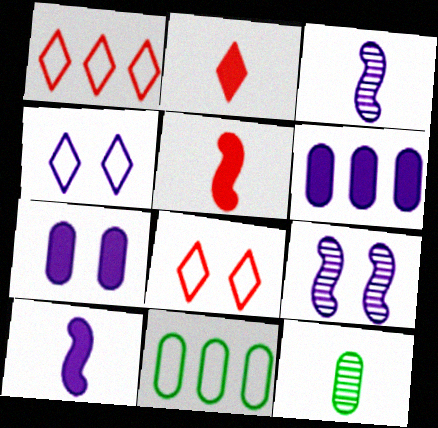[[2, 9, 11], 
[3, 4, 6], 
[4, 7, 9]]